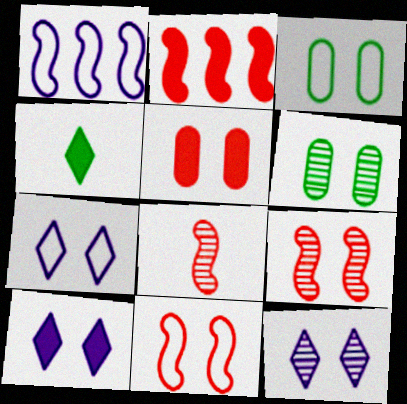[[2, 8, 11], 
[3, 7, 11], 
[3, 9, 10], 
[6, 9, 12], 
[6, 10, 11], 
[7, 10, 12]]